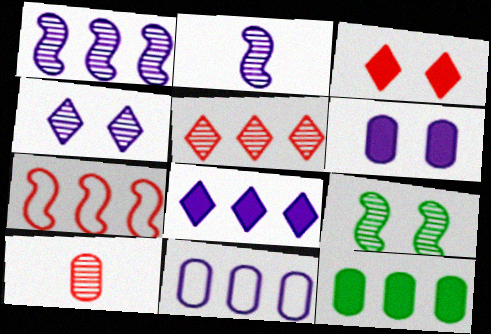[[1, 8, 11], 
[3, 7, 10]]